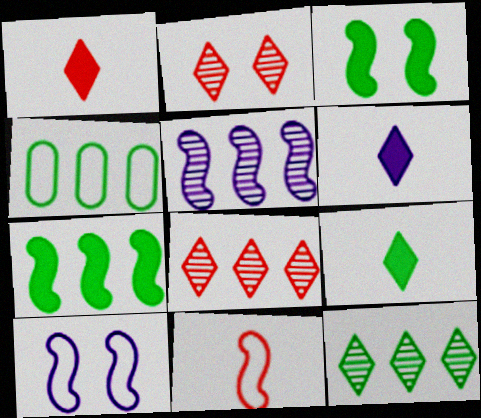[[1, 6, 9], 
[3, 5, 11], 
[4, 7, 12]]